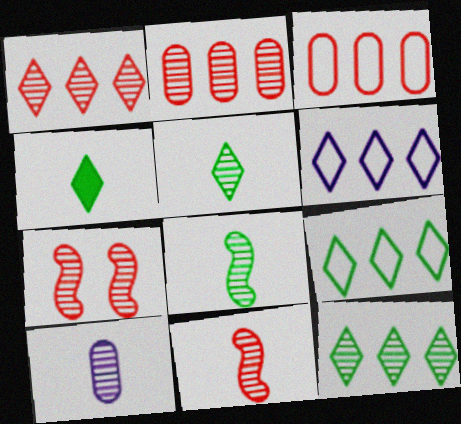[[5, 10, 11], 
[7, 10, 12]]